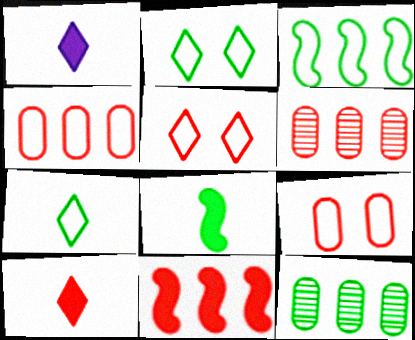[[2, 8, 12]]